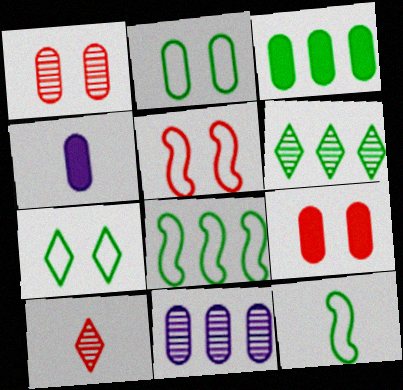[[3, 4, 9], 
[3, 6, 8], 
[4, 5, 6], 
[4, 10, 12]]